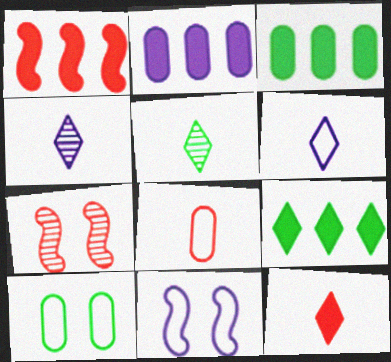[[1, 2, 9], 
[1, 4, 10], 
[2, 4, 11], 
[3, 6, 7], 
[5, 6, 12]]